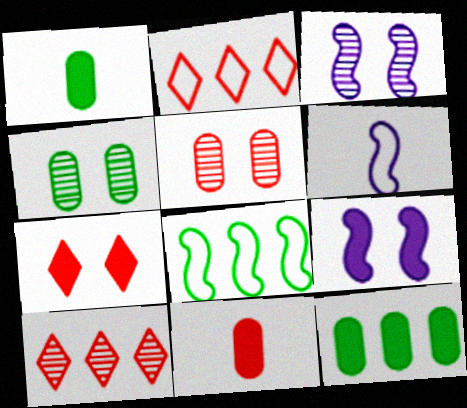[[1, 2, 3]]